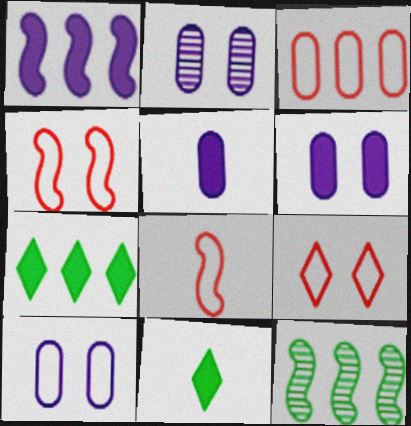[[2, 6, 10], 
[2, 7, 8], 
[3, 8, 9], 
[5, 9, 12]]